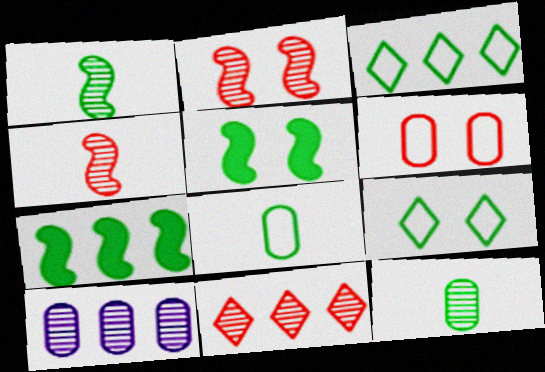[[3, 5, 12], 
[7, 9, 12]]